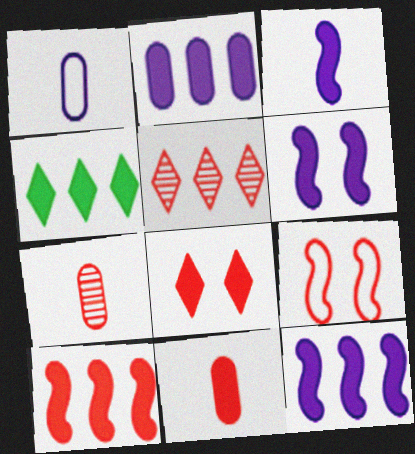[[2, 4, 10], 
[3, 6, 12], 
[4, 6, 11], 
[5, 9, 11], 
[8, 10, 11]]